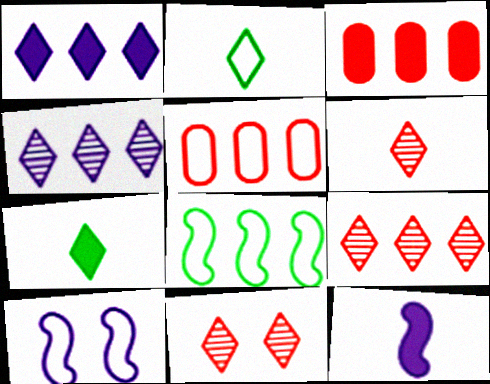[[1, 2, 11], 
[2, 5, 10], 
[3, 4, 8], 
[6, 9, 11]]